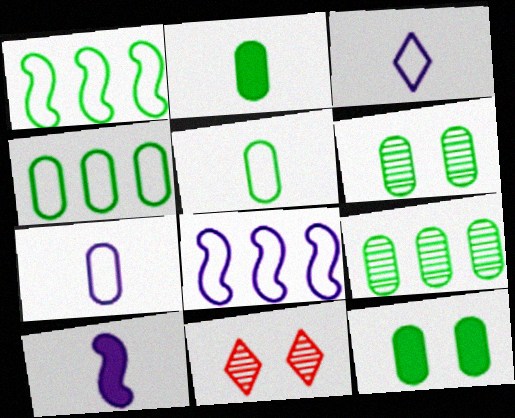[[2, 4, 6], 
[2, 8, 11], 
[4, 10, 11], 
[5, 9, 12]]